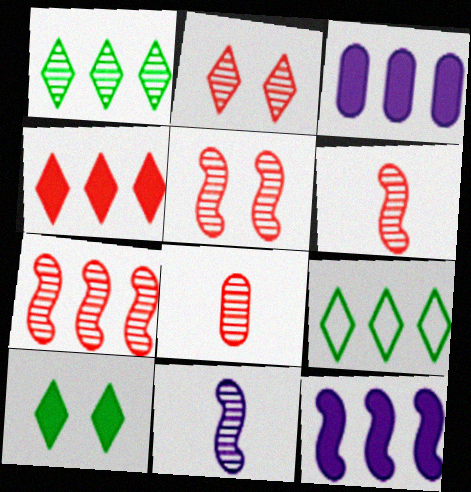[[2, 7, 8], 
[3, 7, 9], 
[5, 6, 7]]